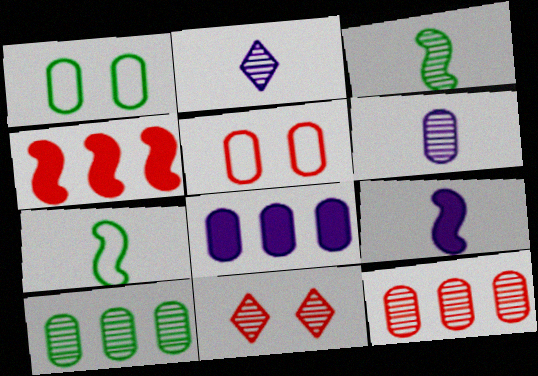[[1, 2, 4], 
[7, 8, 11]]